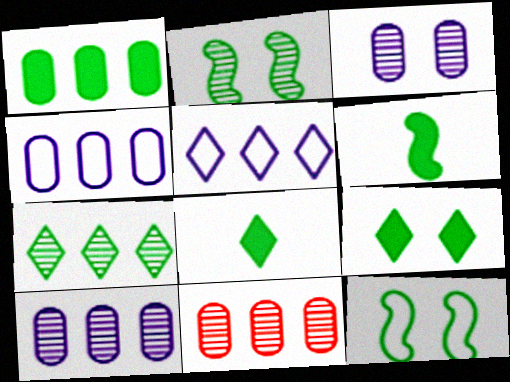[[1, 4, 11], 
[1, 6, 9]]